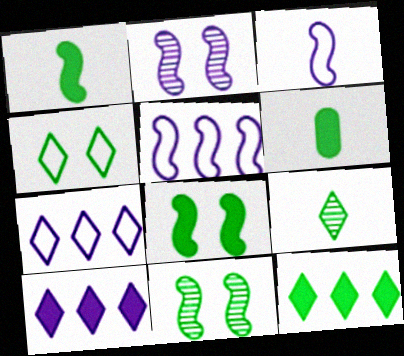[[4, 9, 12], 
[6, 8, 12]]